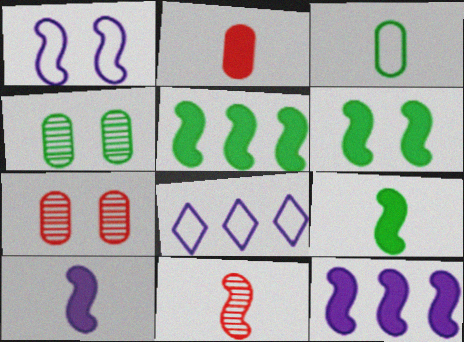[[1, 5, 11], 
[5, 6, 9], 
[7, 8, 9]]